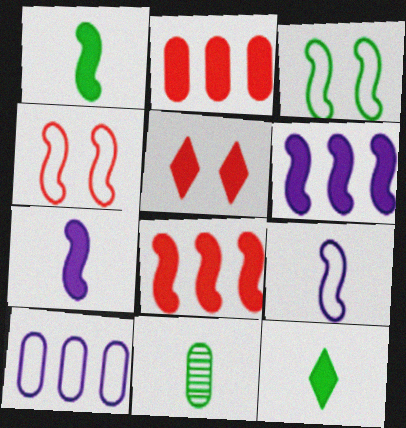[]